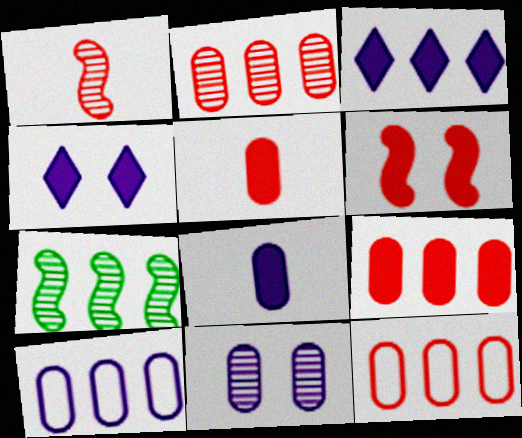[[2, 9, 12], 
[3, 7, 12], 
[8, 10, 11]]